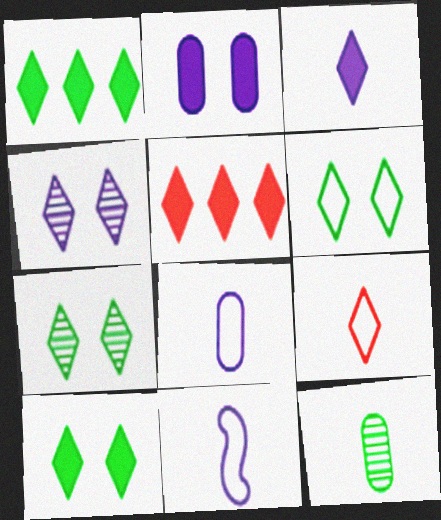[[1, 4, 9], 
[3, 5, 10], 
[6, 7, 10]]